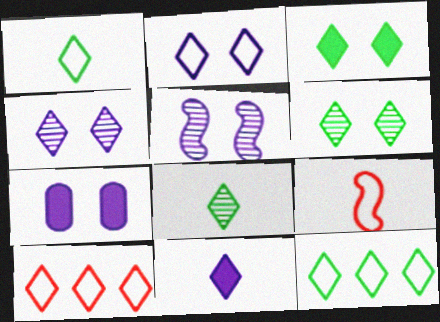[[1, 2, 10], 
[2, 5, 7], 
[3, 8, 12], 
[6, 10, 11]]